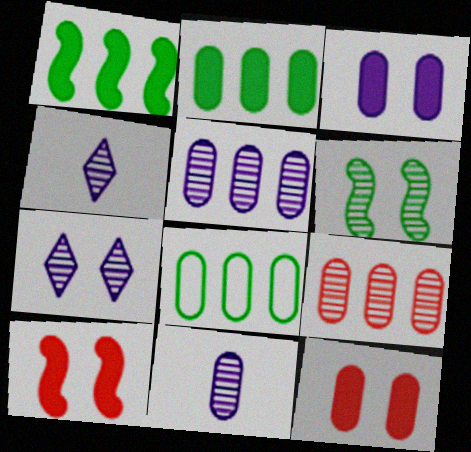[[4, 6, 9], 
[4, 8, 10], 
[8, 11, 12]]